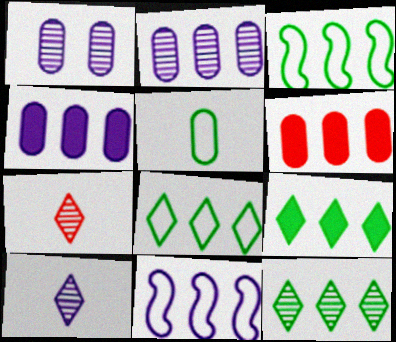[[1, 5, 6], 
[6, 11, 12], 
[8, 9, 12]]